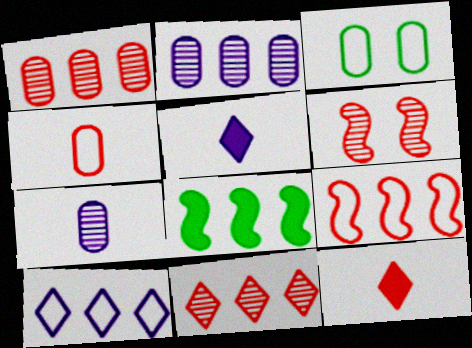[[1, 8, 10]]